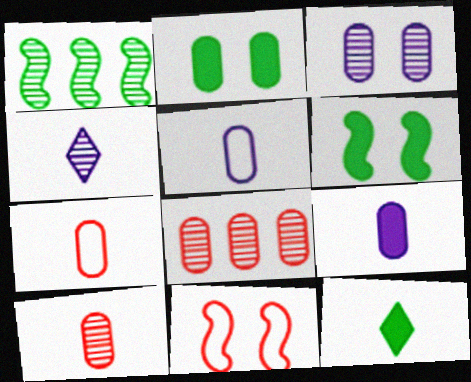[[2, 5, 8]]